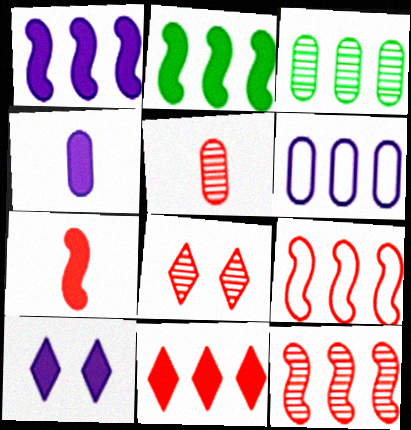[[1, 4, 10], 
[5, 8, 12]]